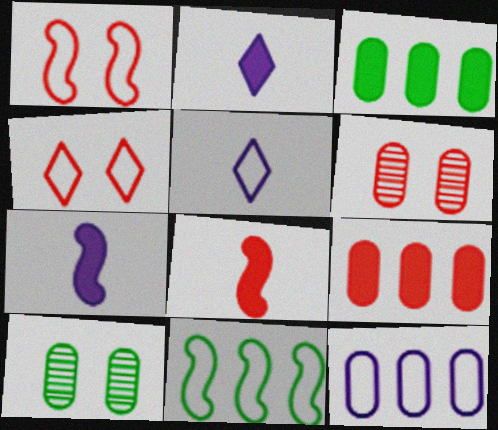[[2, 6, 11]]